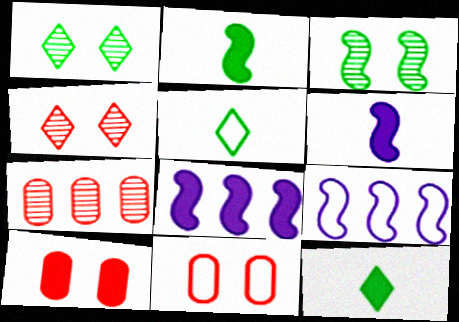[[5, 9, 11], 
[8, 10, 12]]